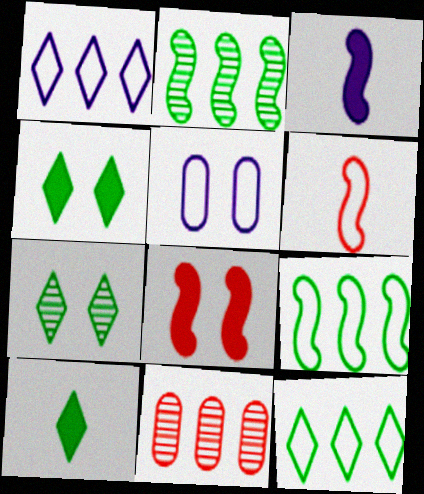[[5, 6, 12], 
[5, 7, 8], 
[7, 10, 12]]